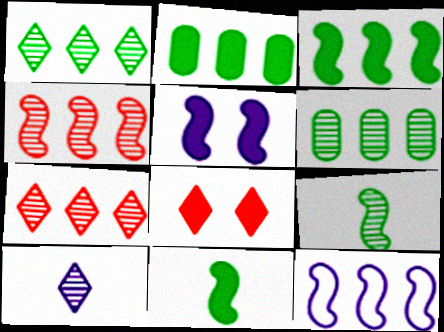[[2, 7, 12], 
[3, 4, 12]]